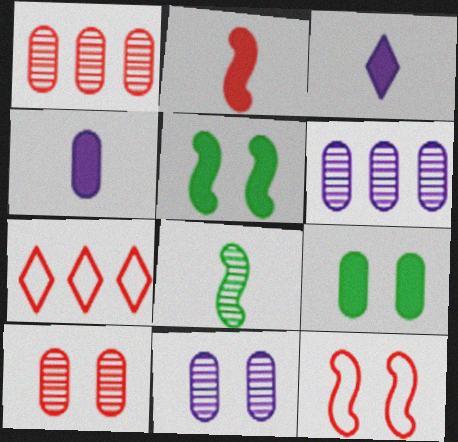[[2, 7, 10]]